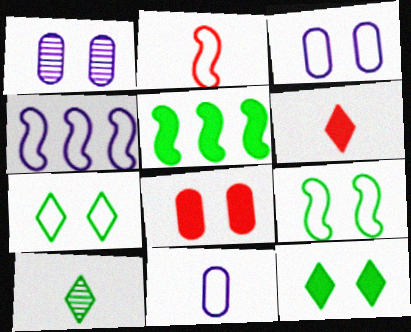[[2, 4, 9], 
[4, 8, 10]]